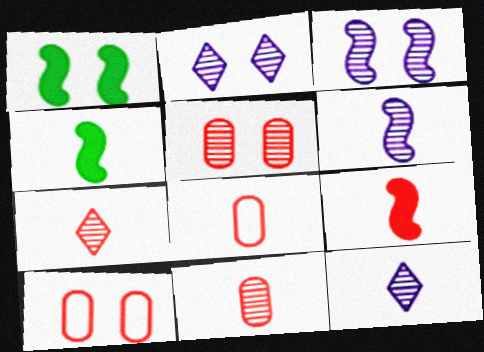[[1, 2, 10], 
[4, 8, 12], 
[7, 8, 9]]